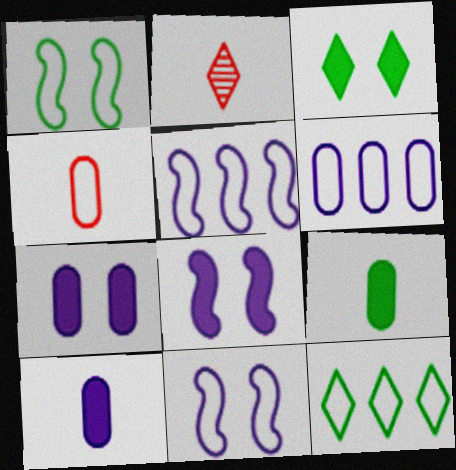[[4, 11, 12]]